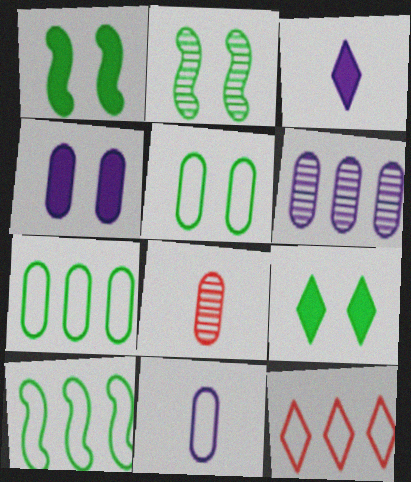[[2, 5, 9], 
[4, 6, 11], 
[4, 7, 8]]